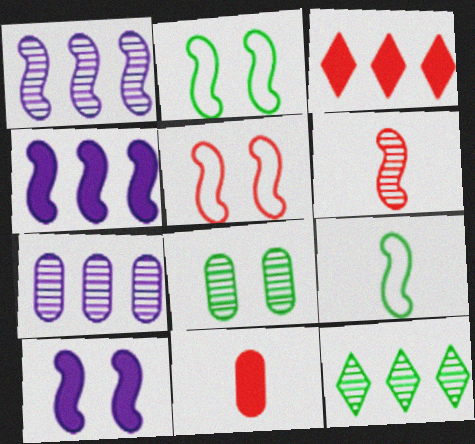[[2, 4, 6]]